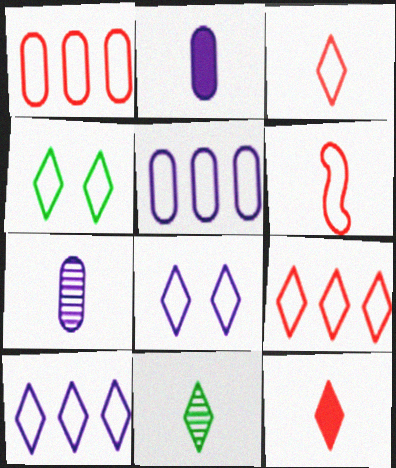[[2, 6, 11], 
[3, 4, 10], 
[4, 5, 6]]